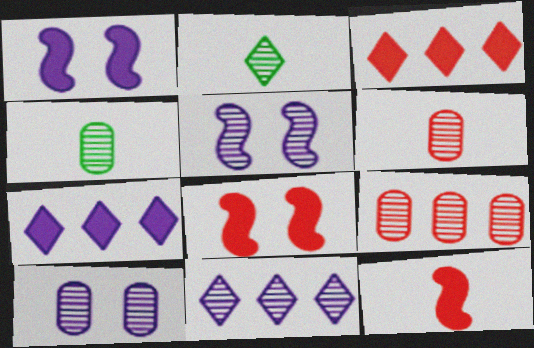[[2, 5, 9], 
[4, 9, 10]]